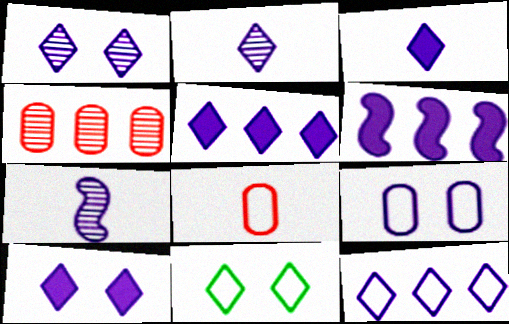[[1, 3, 12], 
[2, 6, 9], 
[2, 10, 12], 
[3, 5, 10], 
[5, 7, 9]]